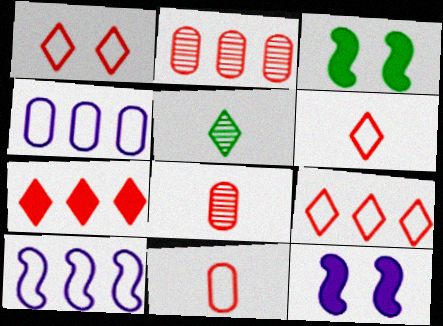[[1, 6, 9]]